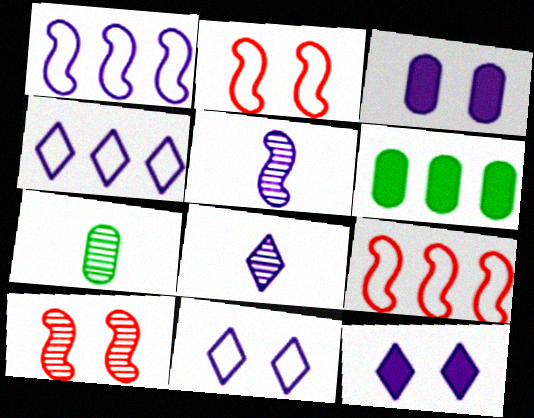[[1, 3, 8], 
[2, 6, 8], 
[3, 4, 5], 
[4, 8, 12], 
[7, 9, 12]]